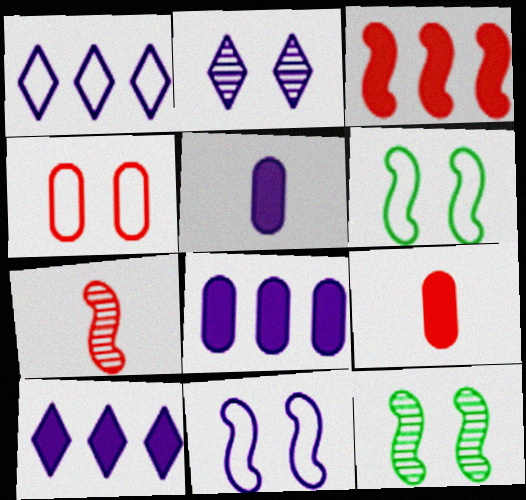[[1, 9, 12]]